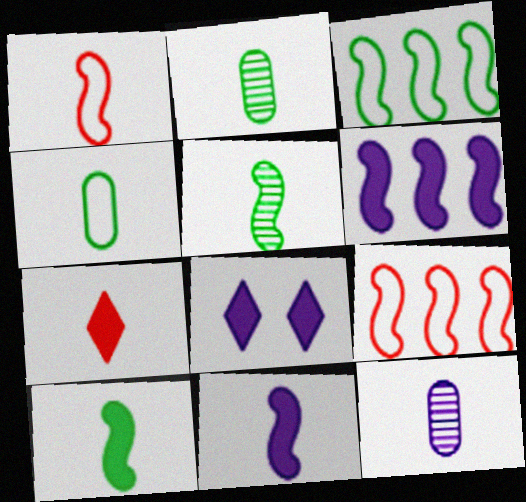[[1, 5, 11], 
[2, 8, 9]]